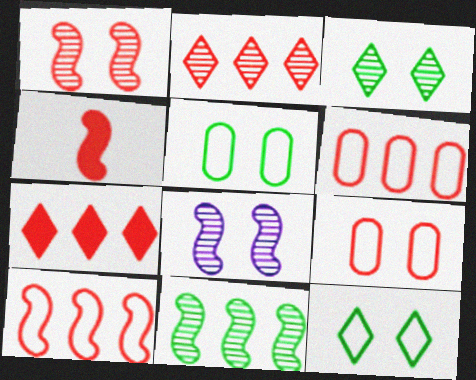[[1, 4, 10], 
[2, 4, 9]]